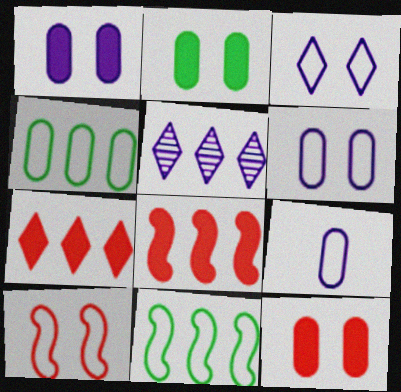[[1, 2, 12], 
[4, 5, 8]]